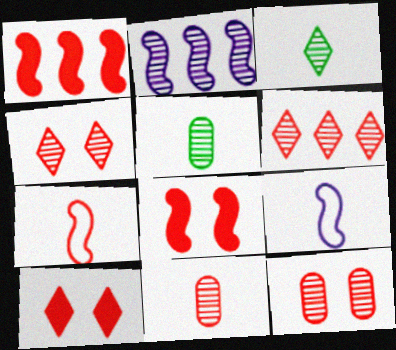[[2, 3, 12], 
[2, 4, 5]]